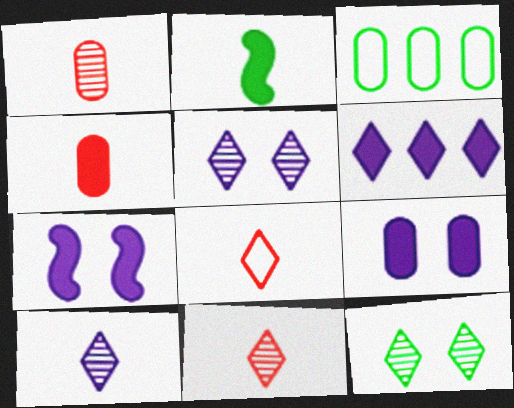[[1, 3, 9], 
[2, 3, 12], 
[3, 7, 11], 
[6, 8, 12]]